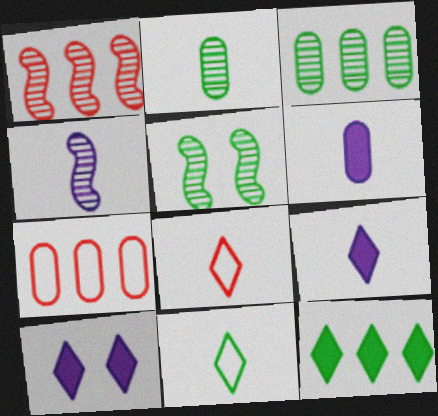[[1, 4, 5], 
[5, 7, 9]]